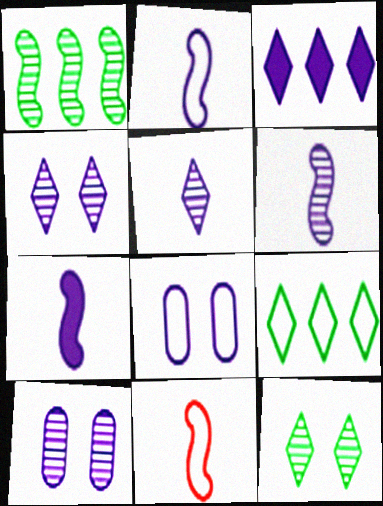[[2, 3, 10], 
[2, 6, 7], 
[3, 6, 8], 
[8, 9, 11]]